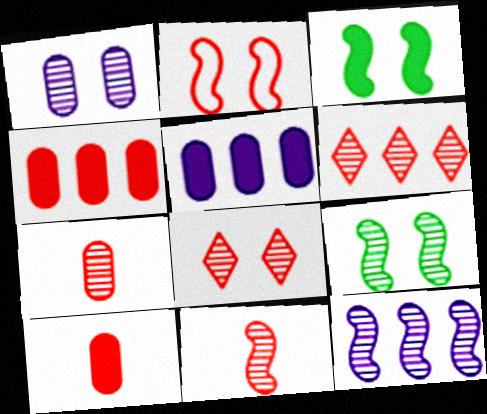[[1, 8, 9], 
[2, 6, 10], 
[9, 11, 12]]